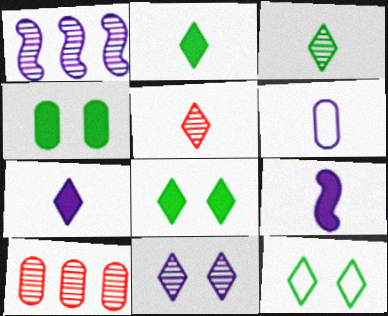[[4, 6, 10], 
[9, 10, 12]]